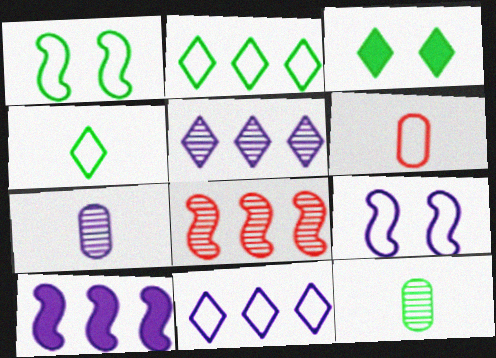[[1, 6, 11], 
[2, 6, 9]]